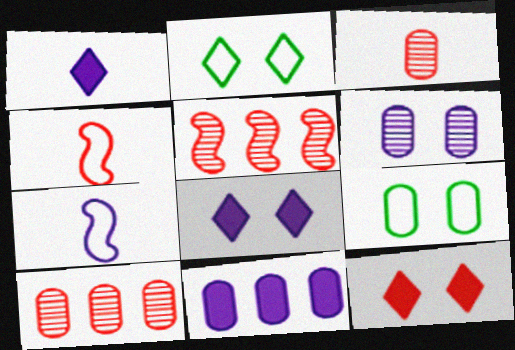[[1, 5, 9], 
[3, 9, 11], 
[4, 10, 12]]